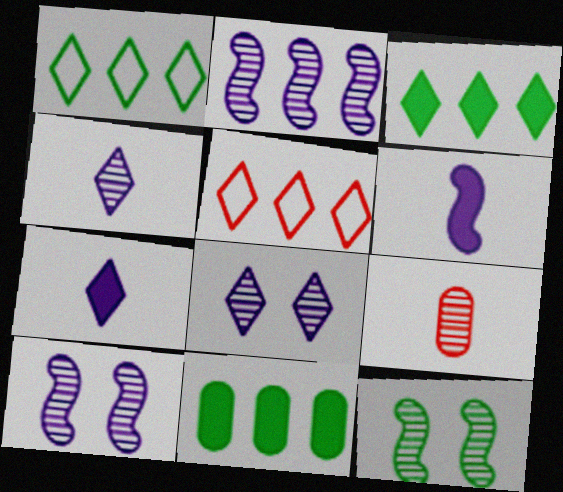[[2, 5, 11]]